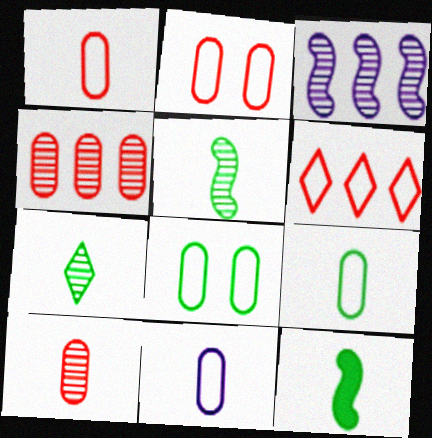[[1, 9, 11], 
[7, 9, 12]]